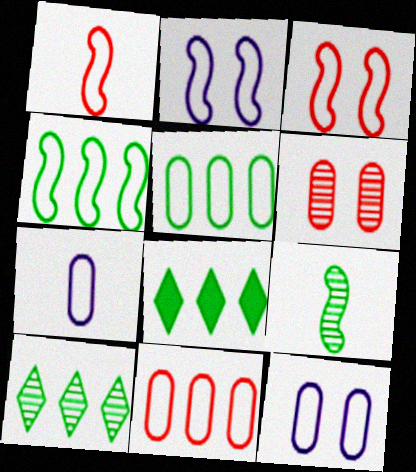[[1, 2, 4]]